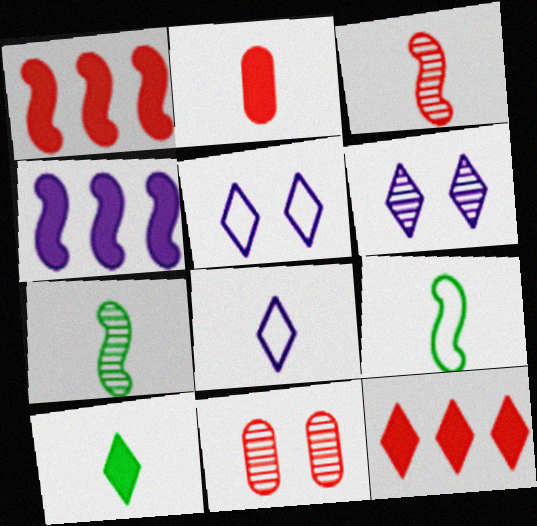[[2, 7, 8]]